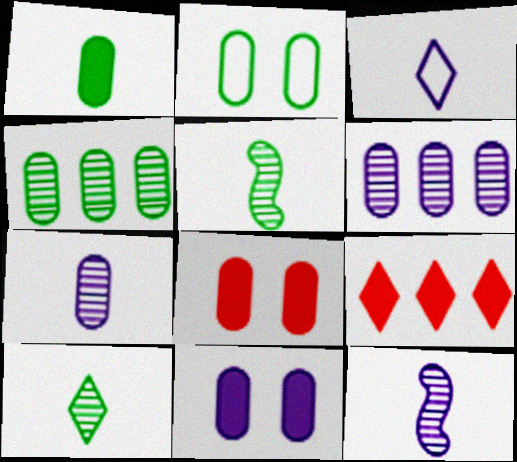[[1, 2, 4], 
[2, 9, 12]]